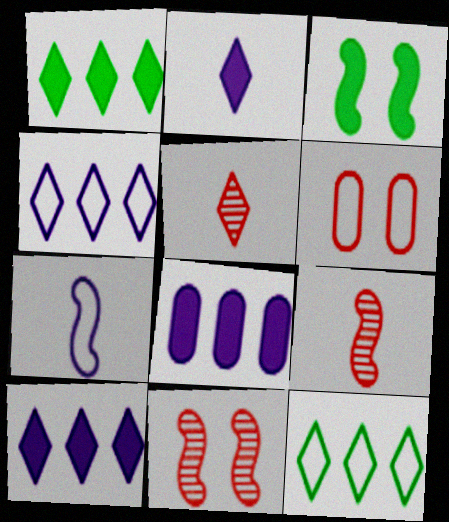[[6, 7, 12]]